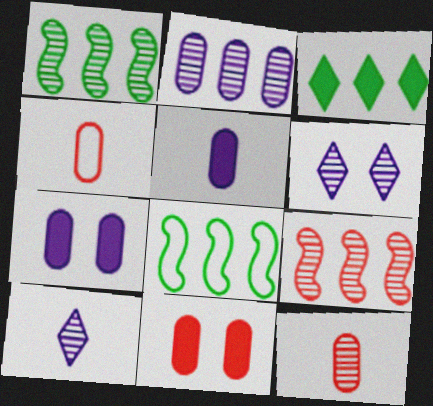[[1, 6, 12], 
[8, 10, 11]]